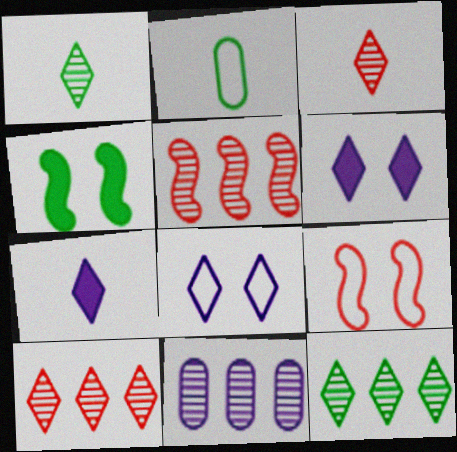[[2, 4, 12], 
[2, 5, 6], 
[5, 11, 12]]